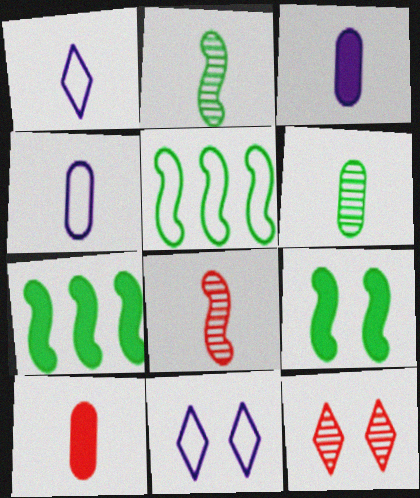[[1, 2, 10], 
[2, 5, 9], 
[3, 5, 12], 
[4, 6, 10], 
[4, 7, 12]]